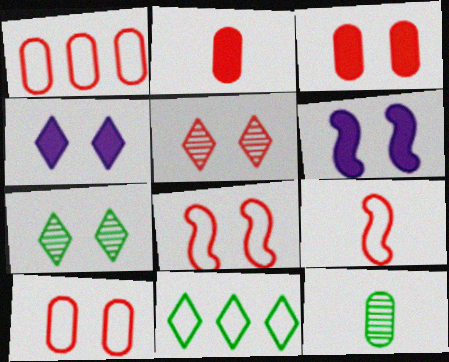[[3, 5, 8], 
[6, 7, 10]]